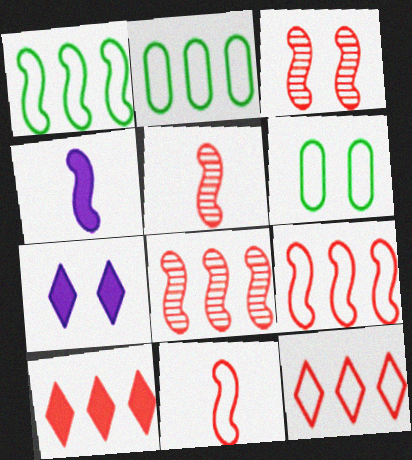[[1, 3, 4], 
[2, 5, 7], 
[3, 5, 8], 
[3, 6, 7]]